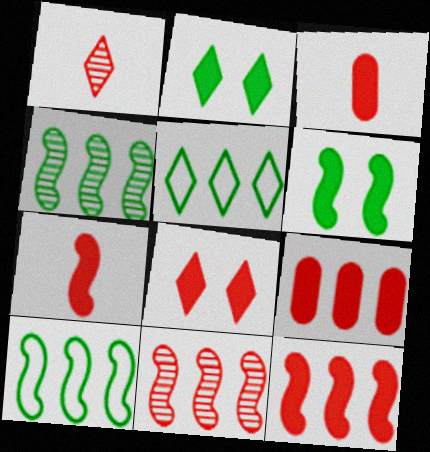[[3, 8, 12], 
[7, 8, 9]]